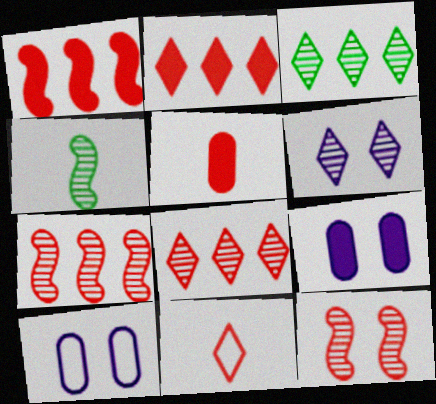[[2, 4, 10]]